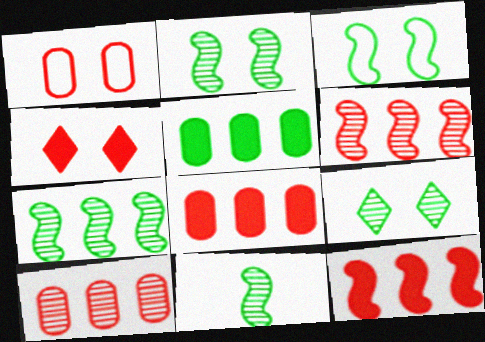[[2, 7, 11]]